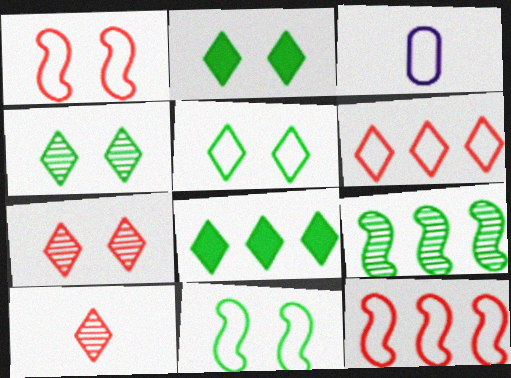[[2, 4, 5], 
[3, 5, 12], 
[3, 6, 11]]